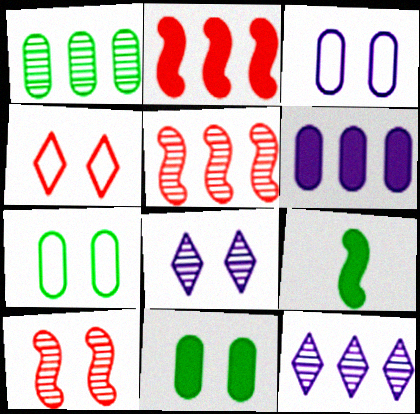[[1, 5, 12]]